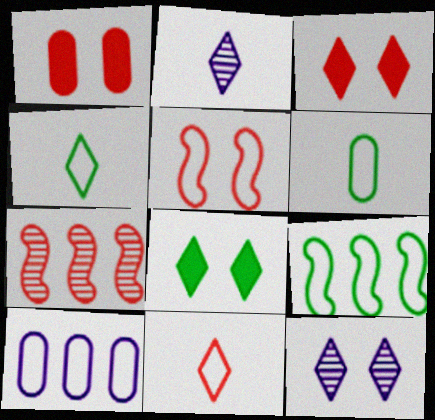[[1, 2, 9], 
[1, 7, 11], 
[4, 5, 10]]